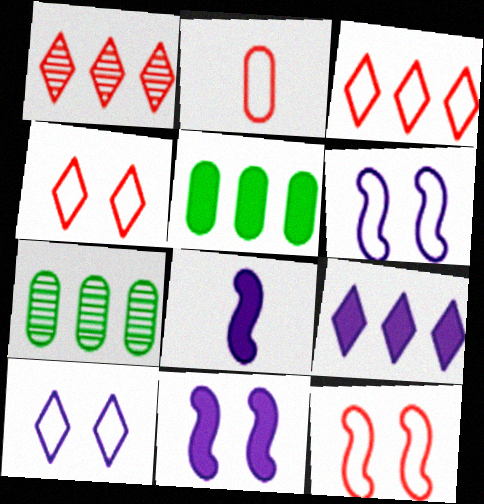[[2, 3, 12], 
[4, 7, 8]]